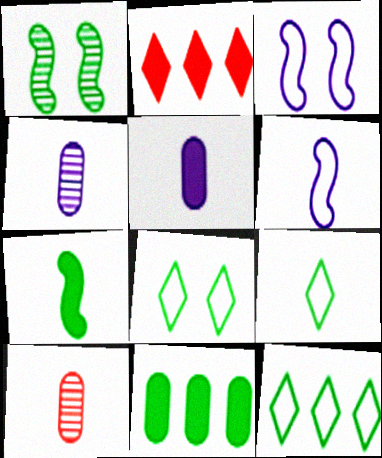[[1, 9, 11], 
[8, 9, 12]]